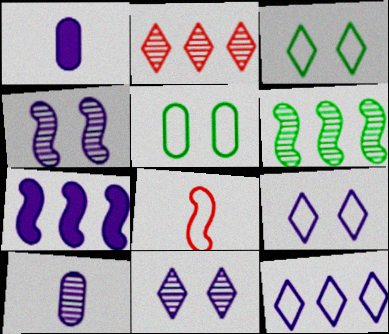[[1, 4, 12], 
[5, 8, 12], 
[7, 9, 10]]